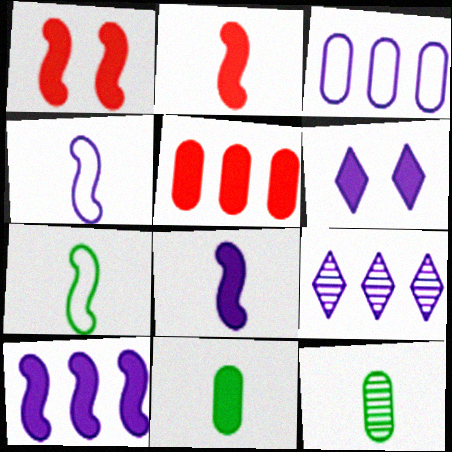[[3, 9, 10]]